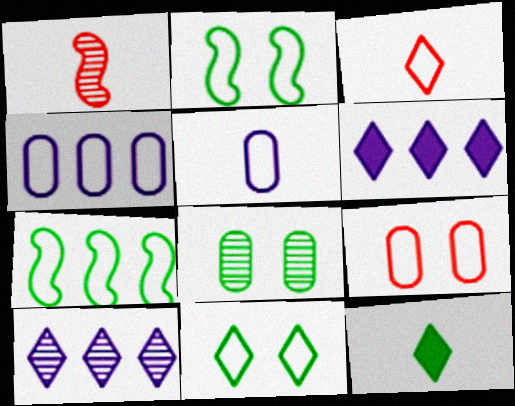[[1, 5, 12], 
[1, 8, 10], 
[2, 3, 4], 
[7, 8, 12]]